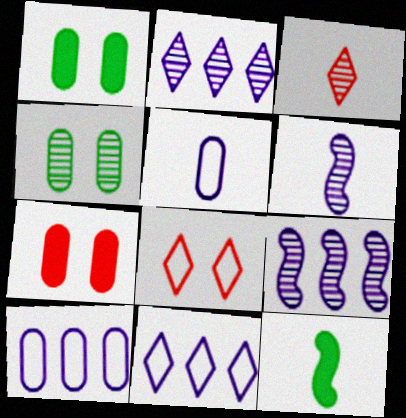[[3, 4, 9], 
[3, 5, 12]]